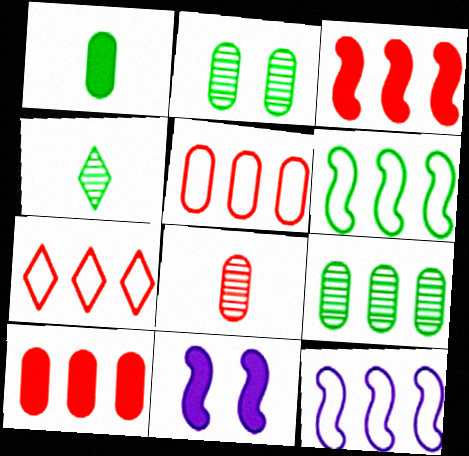[[4, 5, 11]]